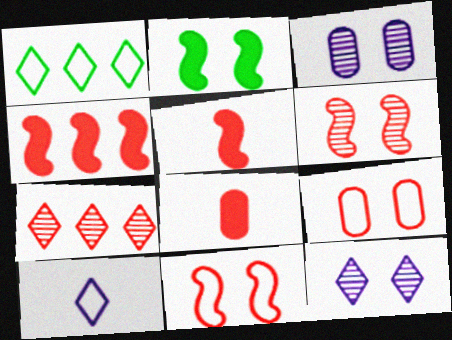[[1, 3, 5], 
[2, 9, 12], 
[5, 7, 9], 
[7, 8, 11]]